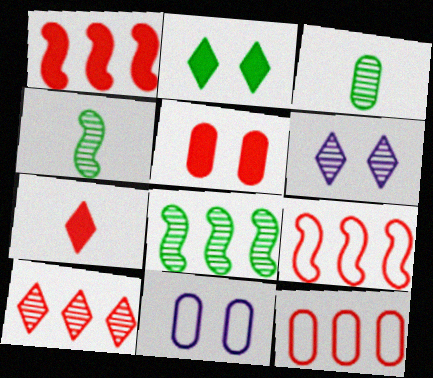[[1, 5, 7], 
[1, 10, 12], 
[7, 8, 11]]